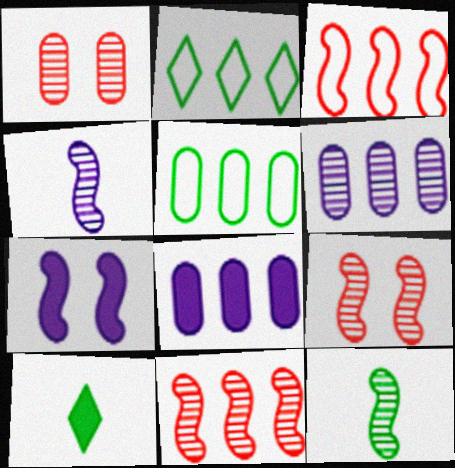[[2, 8, 11], 
[3, 7, 12]]